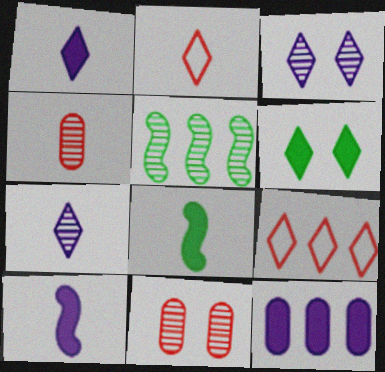[[3, 4, 5], 
[5, 7, 11], 
[5, 9, 12], 
[6, 7, 9]]